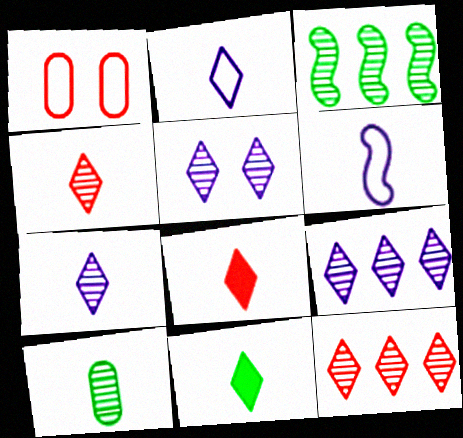[[2, 4, 11], 
[5, 7, 9], 
[6, 8, 10]]